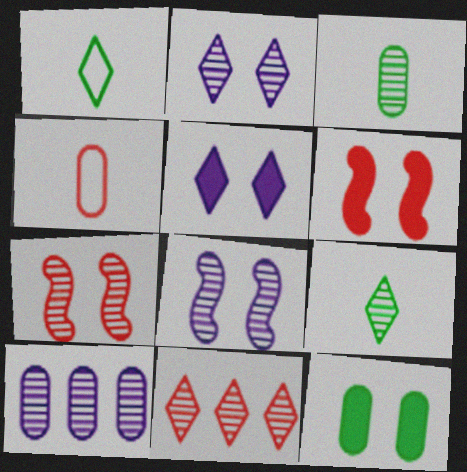[[1, 5, 11], 
[1, 6, 10], 
[2, 9, 11], 
[3, 8, 11], 
[4, 6, 11], 
[4, 10, 12], 
[5, 6, 12], 
[7, 9, 10]]